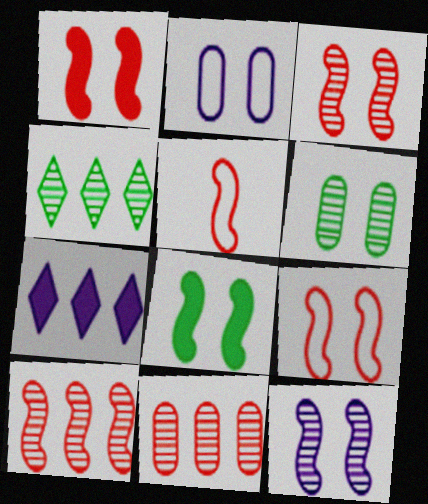[[1, 3, 9], 
[1, 5, 10], 
[5, 6, 7], 
[8, 9, 12]]